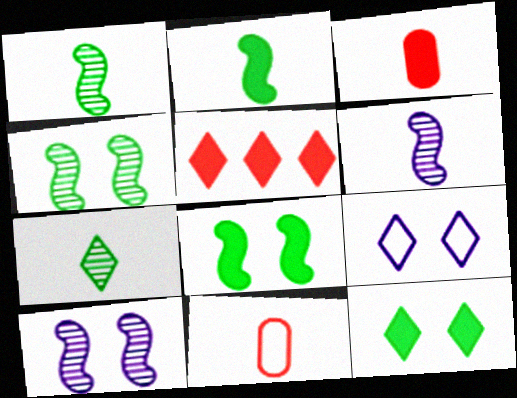[[5, 7, 9]]